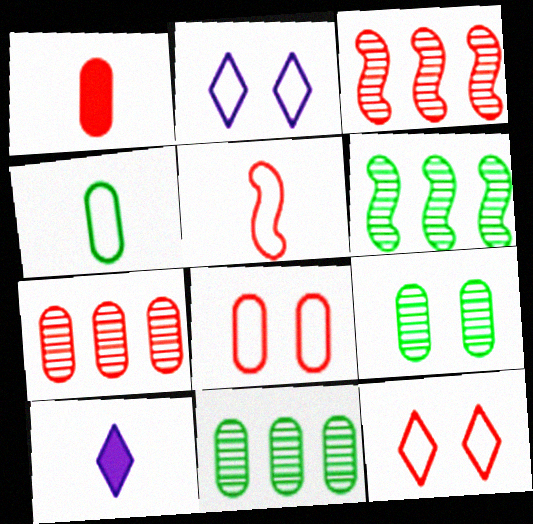[[1, 2, 6], 
[1, 3, 12], 
[1, 7, 8], 
[6, 8, 10]]